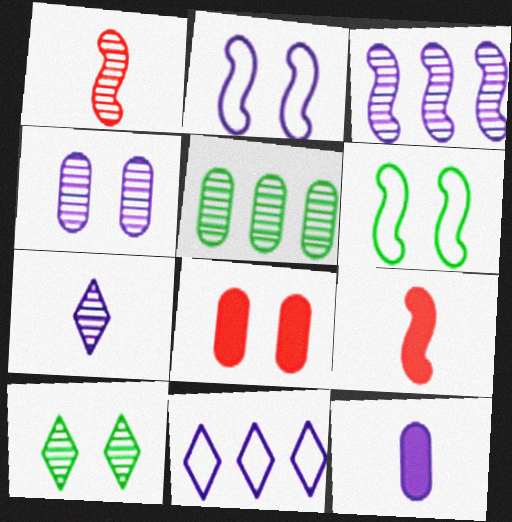[[2, 8, 10], 
[3, 4, 7], 
[3, 6, 9]]